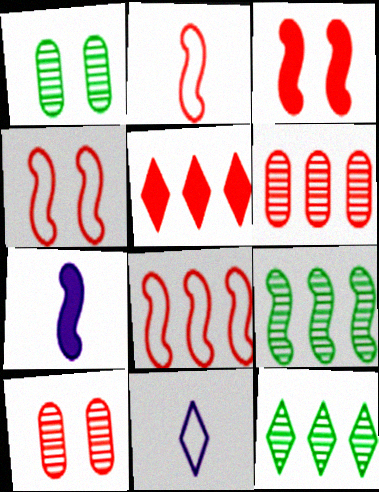[[2, 4, 8], 
[2, 5, 10], 
[4, 7, 9], 
[5, 6, 8]]